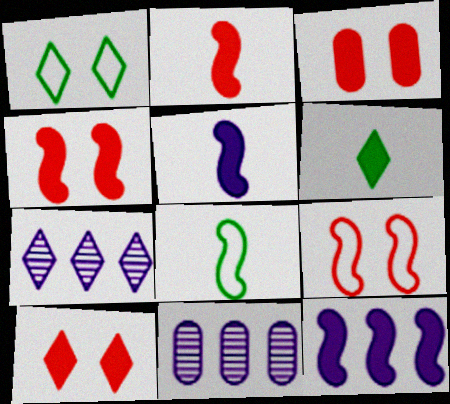[[1, 2, 11], 
[3, 4, 10], 
[3, 6, 12], 
[3, 7, 8], 
[6, 9, 11], 
[8, 10, 11]]